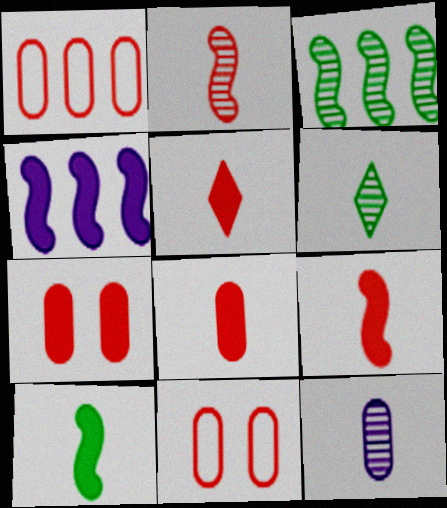[[2, 6, 12], 
[4, 6, 11], 
[5, 8, 9]]